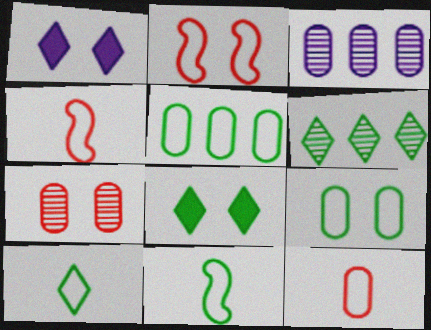[[3, 4, 8], 
[6, 8, 10]]